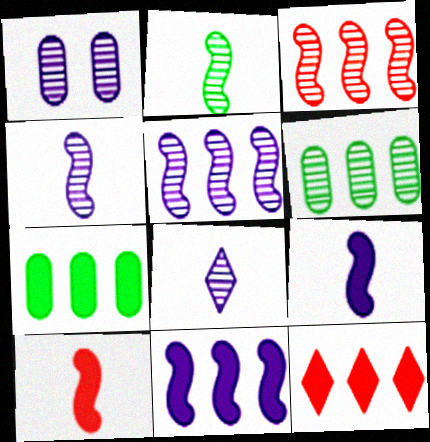[[1, 5, 8], 
[7, 11, 12]]